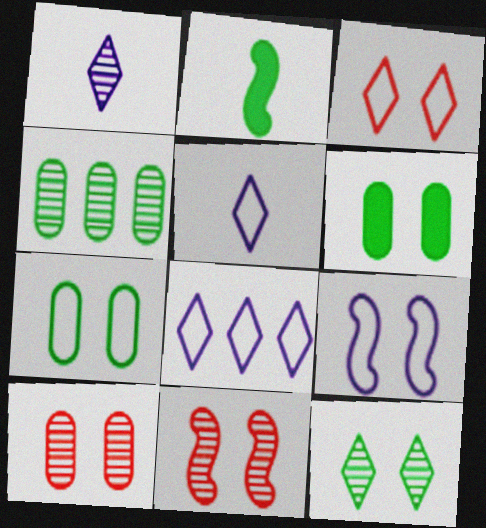[[1, 4, 11], 
[2, 8, 10], 
[3, 7, 9]]